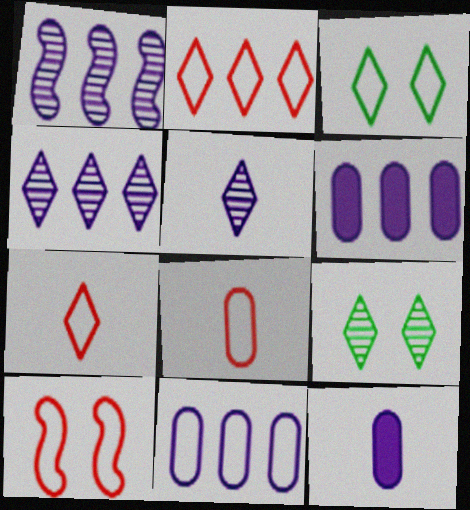[[2, 8, 10]]